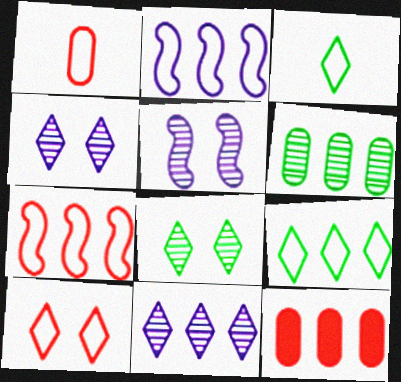[[1, 7, 10], 
[3, 5, 12]]